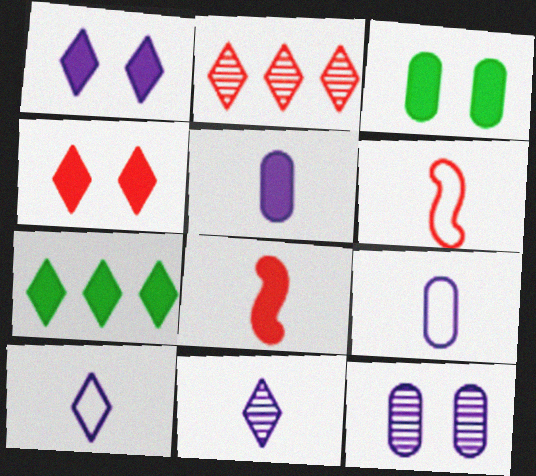[[6, 7, 12]]